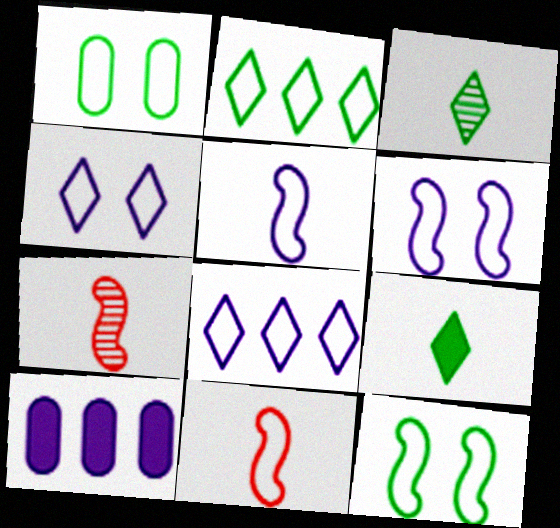[[1, 8, 11]]